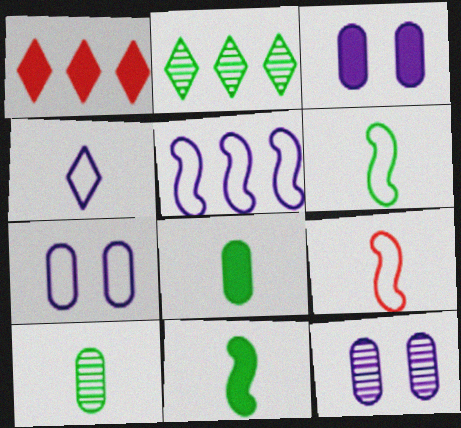[[1, 3, 11], 
[1, 6, 12], 
[2, 3, 9], 
[3, 7, 12], 
[4, 5, 7]]